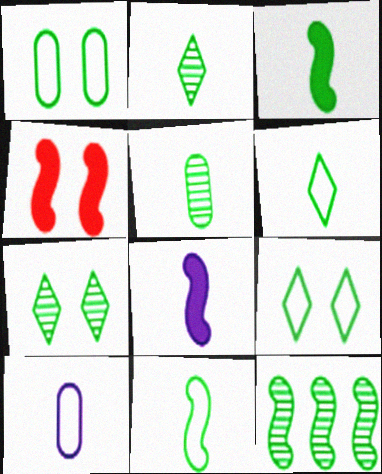[[3, 5, 6], 
[5, 7, 12]]